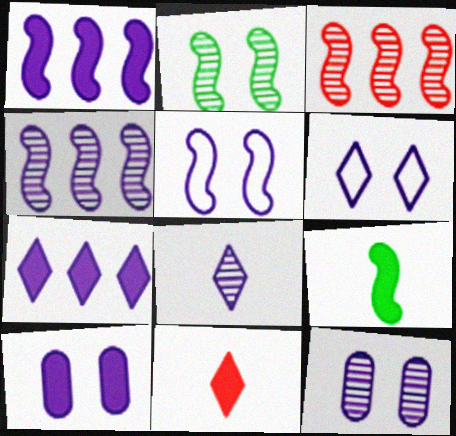[[3, 5, 9], 
[4, 8, 12], 
[6, 7, 8]]